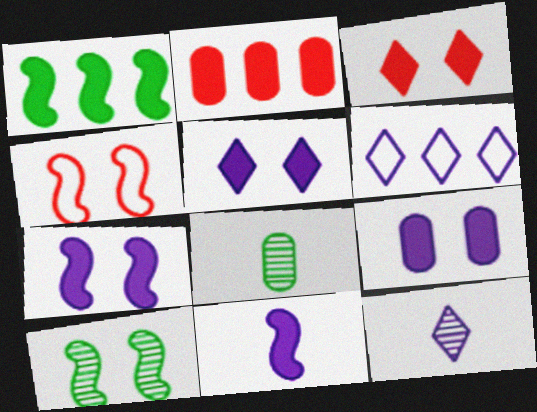[[4, 7, 10], 
[5, 6, 12], 
[5, 7, 9]]